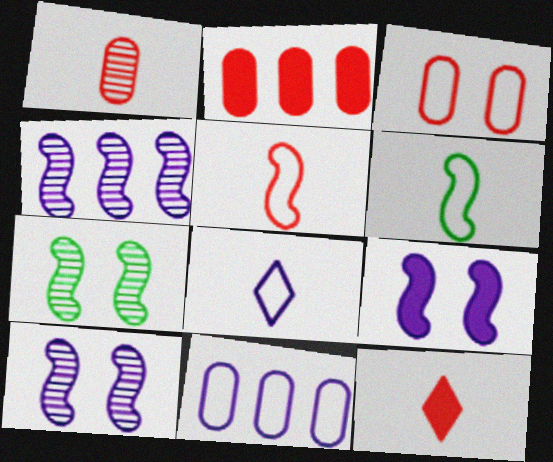[[1, 2, 3], 
[1, 5, 12], 
[2, 7, 8], 
[7, 11, 12]]